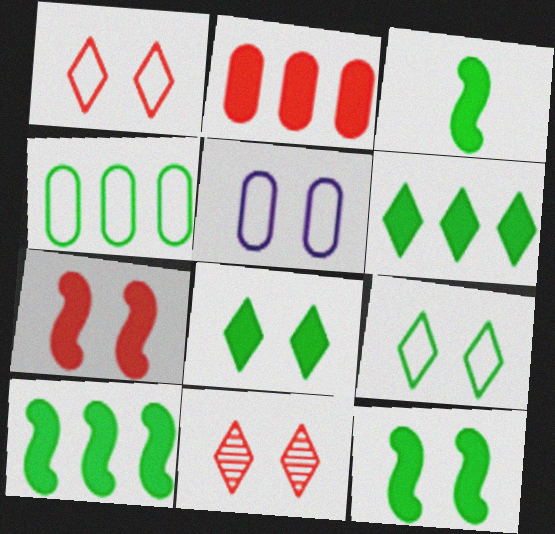[[3, 10, 12], 
[5, 11, 12]]